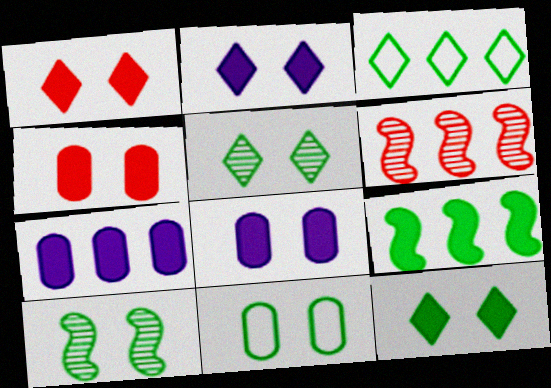[[1, 2, 12], 
[3, 6, 7], 
[10, 11, 12]]